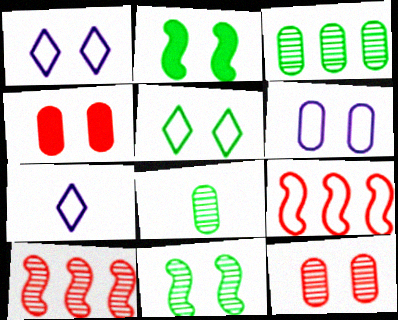[[1, 2, 12], 
[1, 4, 11]]